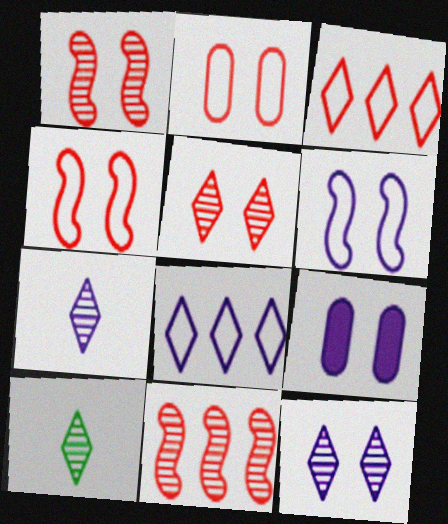[[6, 9, 12]]